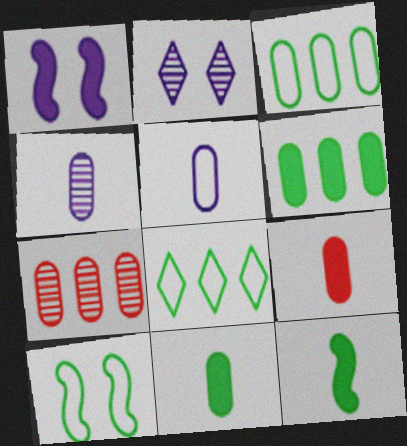[]